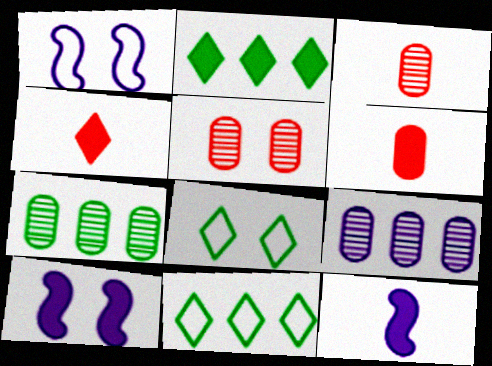[[1, 2, 3], 
[1, 4, 7], 
[2, 6, 10], 
[3, 10, 11], 
[5, 8, 10], 
[5, 11, 12]]